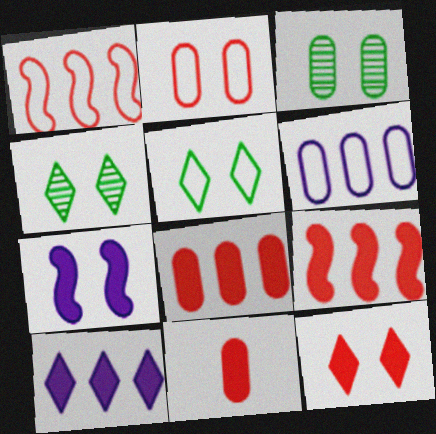[[2, 4, 7], 
[3, 6, 11], 
[9, 11, 12]]